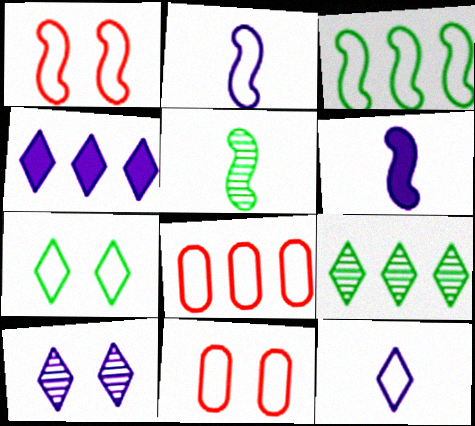[[1, 2, 3], 
[2, 7, 8], 
[3, 11, 12], 
[4, 5, 11], 
[4, 10, 12], 
[6, 9, 11]]